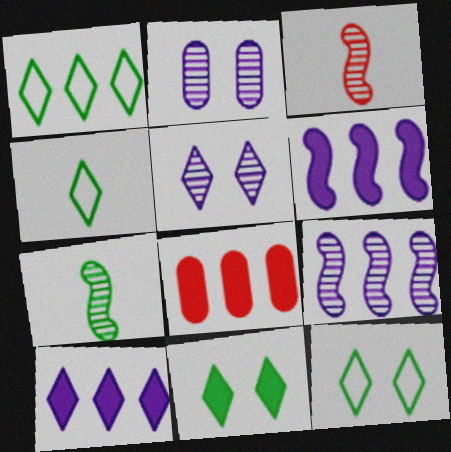[[1, 4, 12], 
[1, 8, 9]]